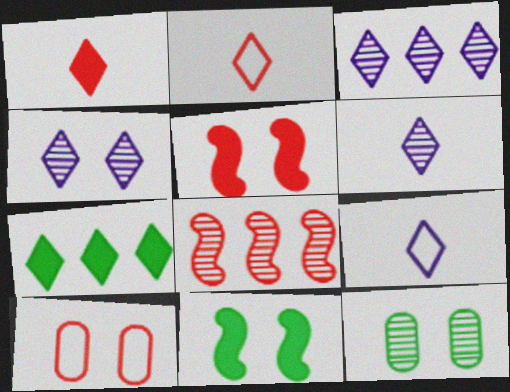[[1, 8, 10], 
[2, 4, 7], 
[3, 4, 6], 
[4, 10, 11], 
[6, 8, 12]]